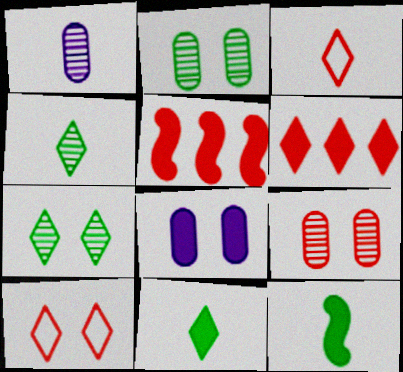[[1, 3, 12], 
[3, 5, 9], 
[5, 8, 11], 
[6, 8, 12]]